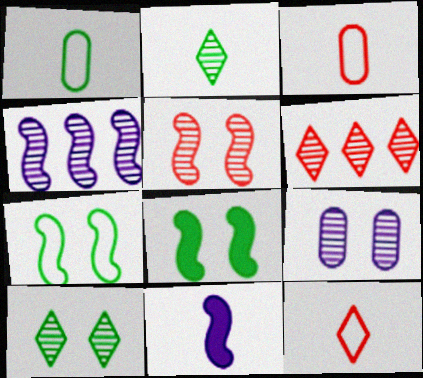[[2, 3, 11], 
[5, 9, 10]]